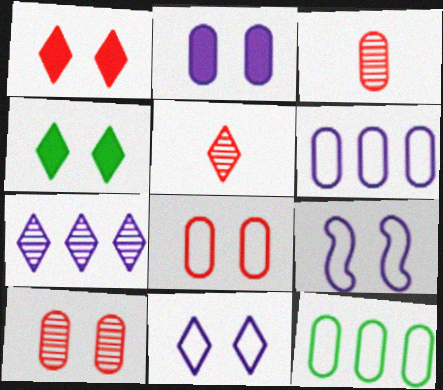[[2, 3, 12], 
[4, 9, 10]]